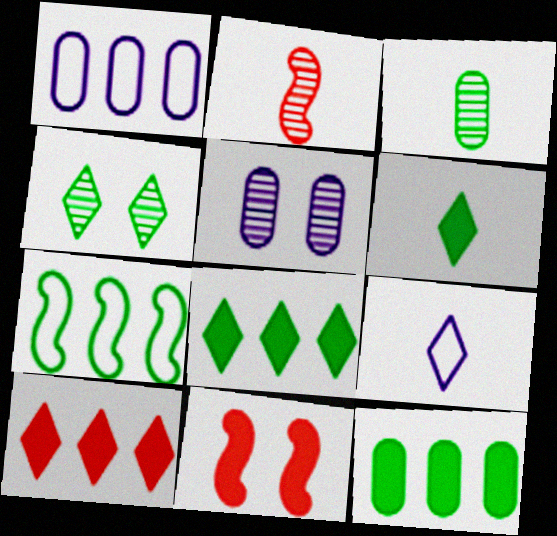[[4, 9, 10]]